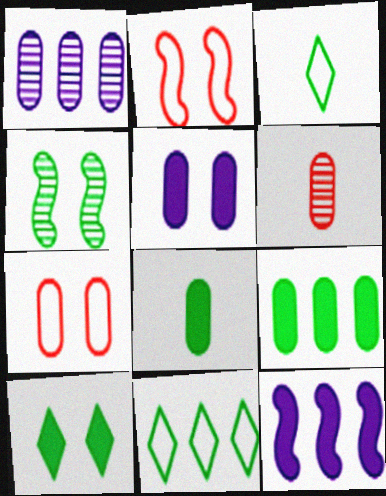[[1, 7, 8], 
[3, 4, 9], 
[4, 8, 11]]